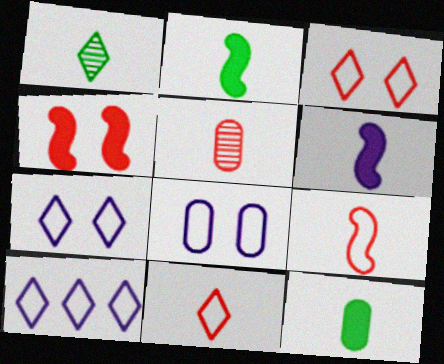[]